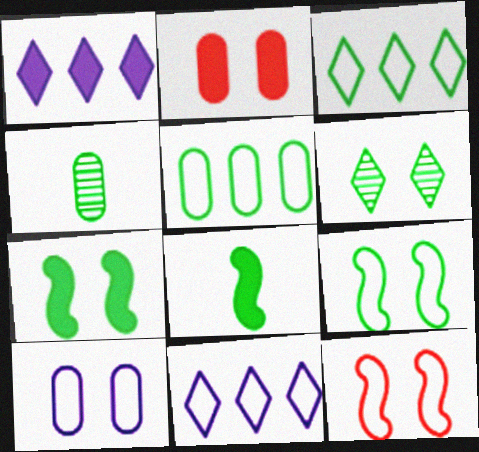[[1, 2, 8], 
[1, 4, 12], 
[3, 4, 7], 
[5, 6, 8]]